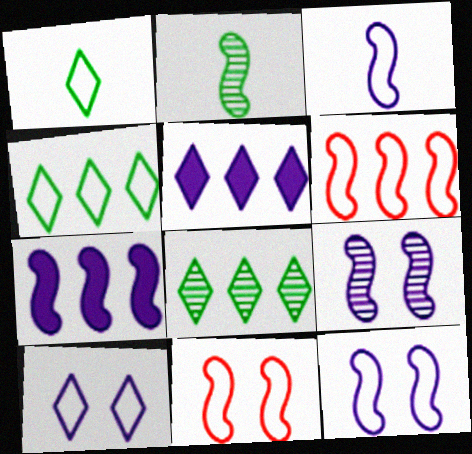[[2, 7, 11], 
[3, 7, 9]]